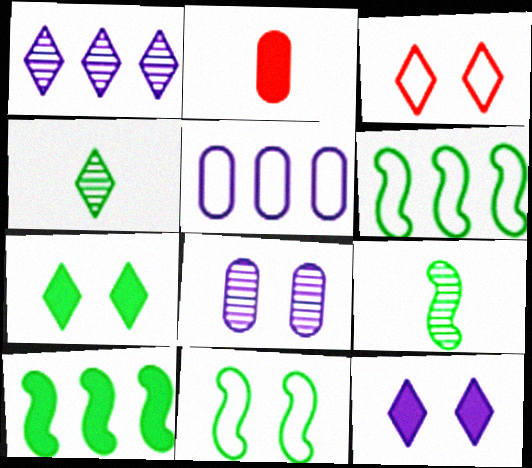[[1, 2, 11], 
[2, 10, 12], 
[9, 10, 11]]